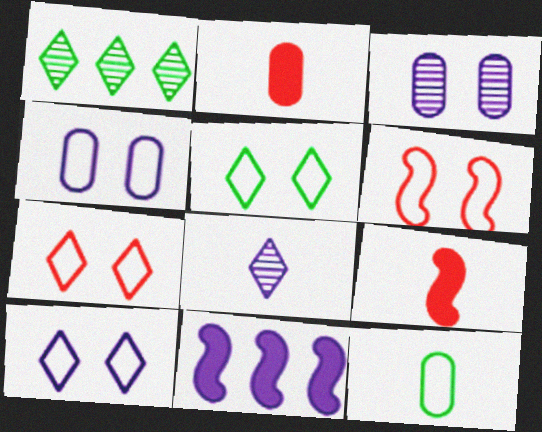[[1, 4, 9], 
[4, 5, 6], 
[4, 8, 11], 
[5, 7, 10], 
[8, 9, 12]]